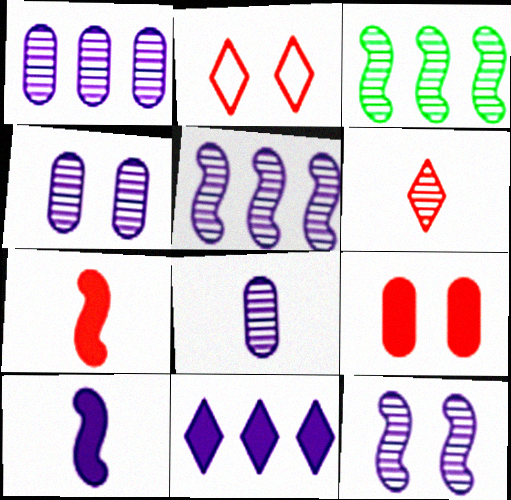[[1, 4, 8], 
[3, 4, 6]]